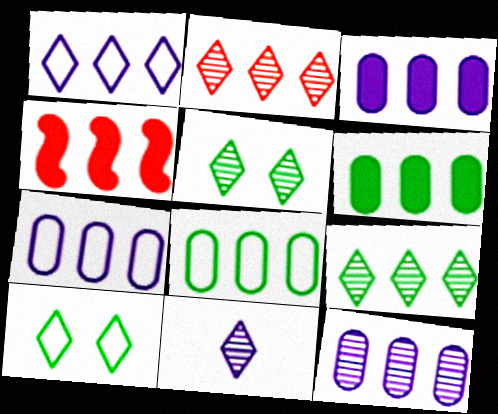[[2, 5, 11], 
[3, 7, 12], 
[4, 7, 9]]